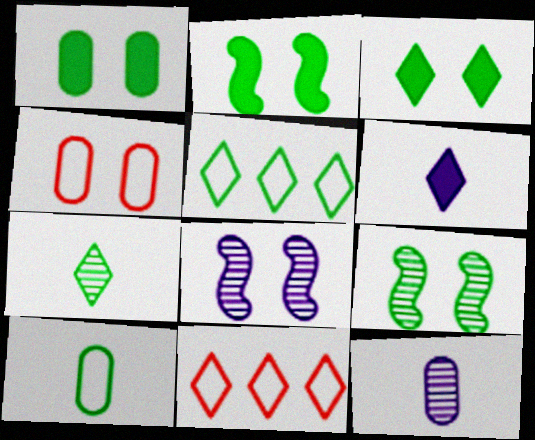[[1, 2, 3], 
[2, 11, 12], 
[3, 4, 8], 
[3, 5, 7]]